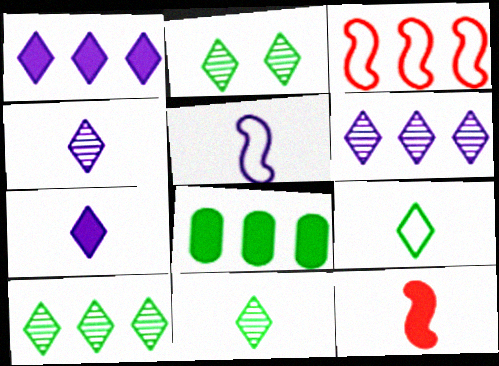[[2, 10, 11], 
[3, 6, 8]]